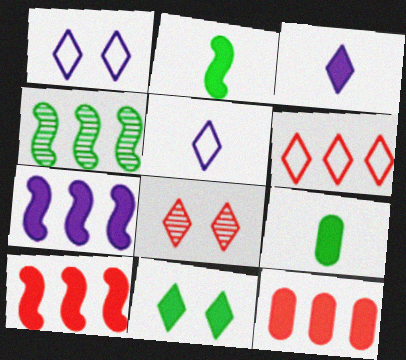[[1, 8, 11]]